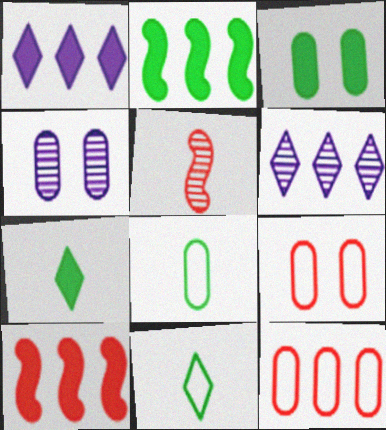[[2, 3, 7], 
[2, 6, 12], 
[3, 4, 9], 
[4, 10, 11]]